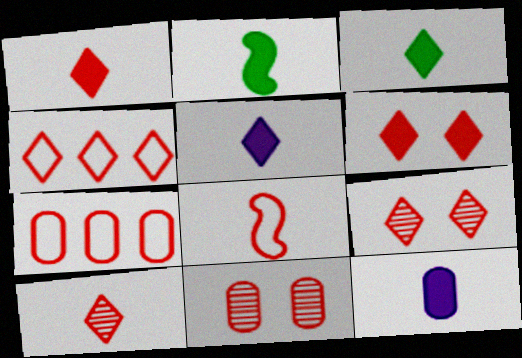[[1, 2, 12], 
[1, 3, 5], 
[1, 4, 9], 
[4, 6, 10]]